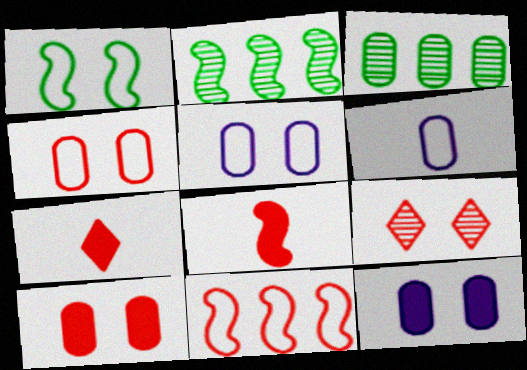[[1, 9, 12], 
[2, 5, 7], 
[3, 6, 10]]